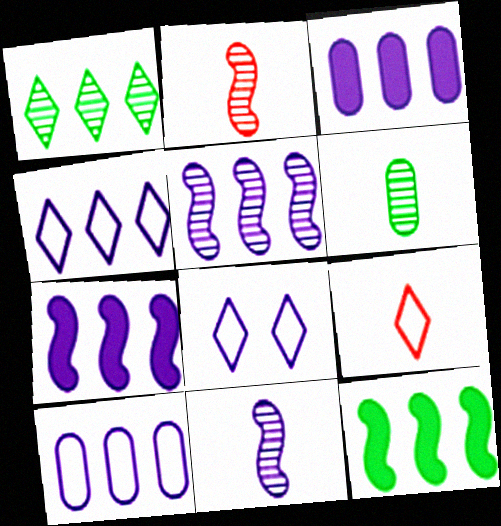[[3, 4, 5], 
[3, 8, 11]]